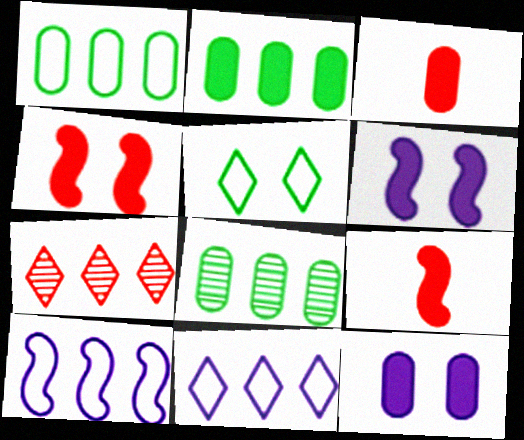[[1, 2, 8], 
[2, 3, 12], 
[2, 7, 10]]